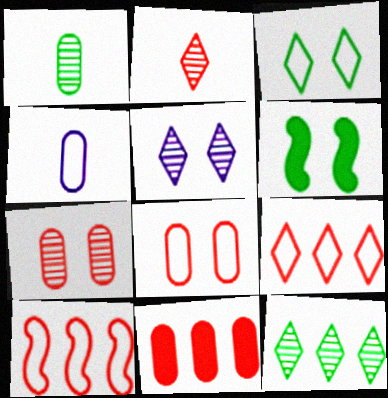[[2, 5, 12], 
[3, 4, 10], 
[5, 6, 8]]